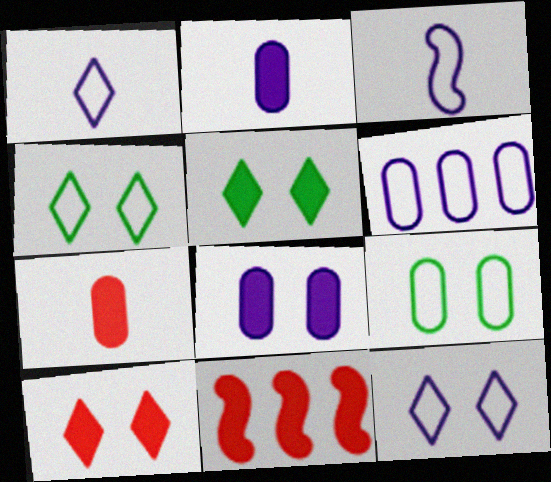[[2, 5, 11], 
[3, 6, 12], 
[7, 10, 11]]